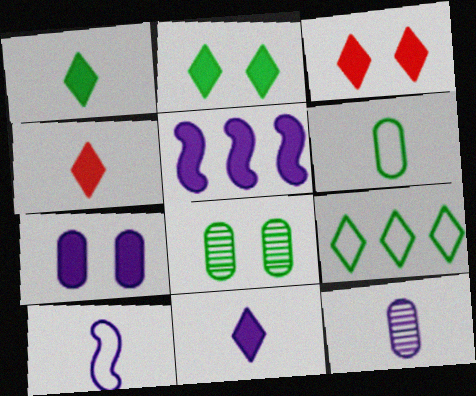[[1, 4, 11], 
[5, 7, 11], 
[10, 11, 12]]